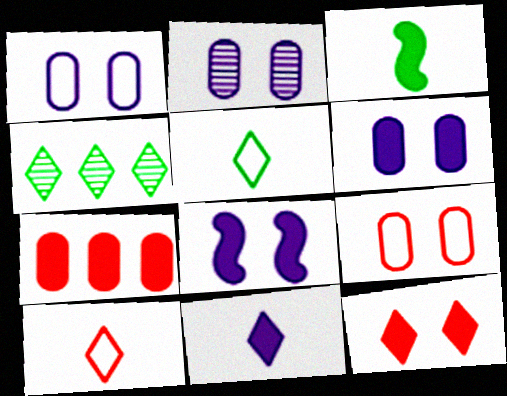[[1, 2, 6]]